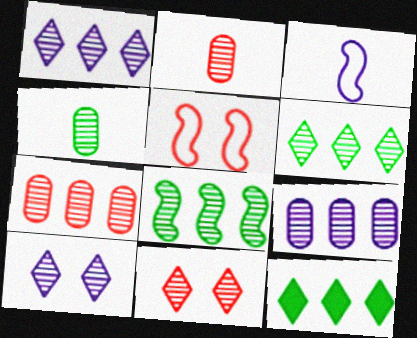[[1, 7, 8], 
[2, 8, 10]]